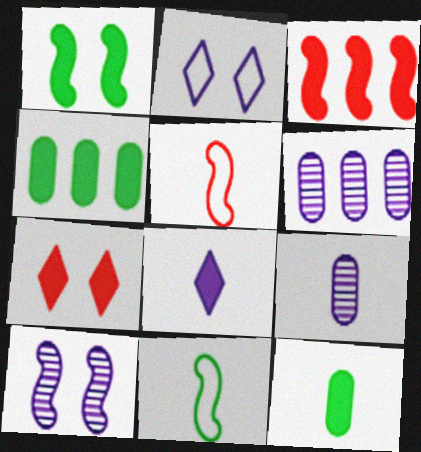[[3, 10, 11], 
[6, 7, 11]]